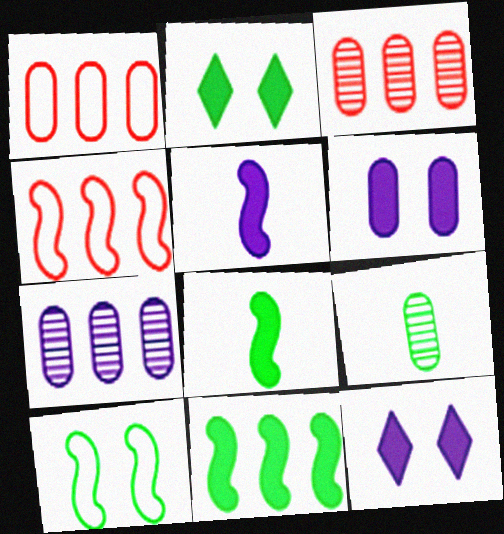[[1, 6, 9], 
[4, 9, 12]]